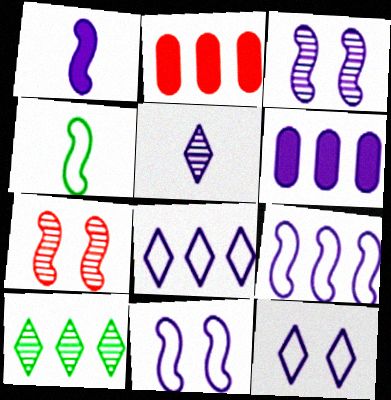[[1, 3, 9], 
[2, 9, 10], 
[5, 6, 11]]